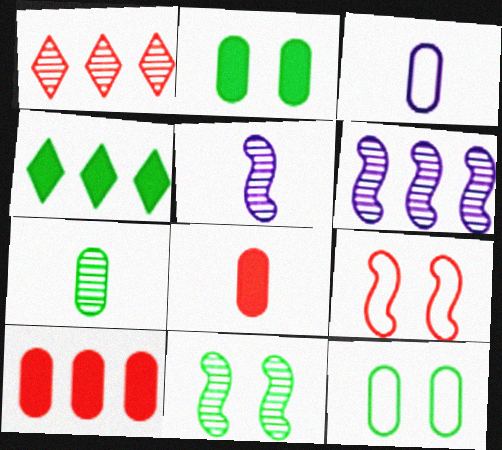[[1, 8, 9], 
[3, 7, 8]]